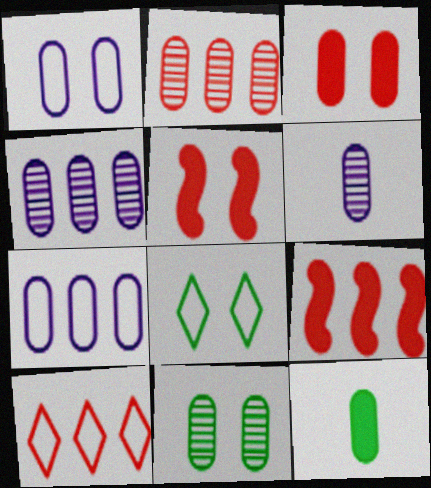[[1, 2, 12], 
[1, 3, 11], 
[2, 6, 11], 
[2, 9, 10], 
[6, 8, 9]]